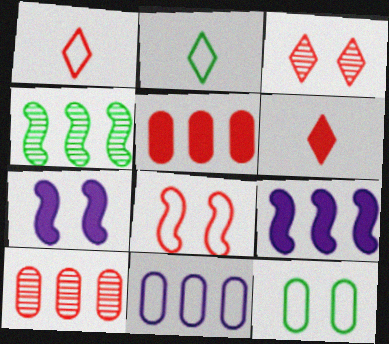[[2, 7, 10], 
[2, 8, 11], 
[3, 7, 12], 
[6, 8, 10]]